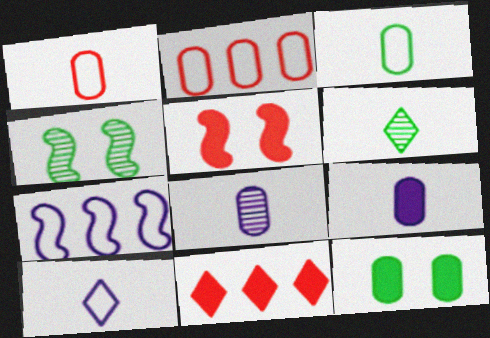[[2, 8, 12]]